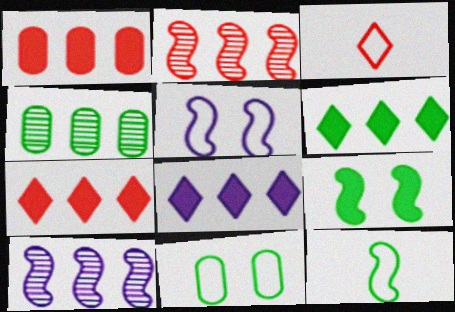[[6, 7, 8]]